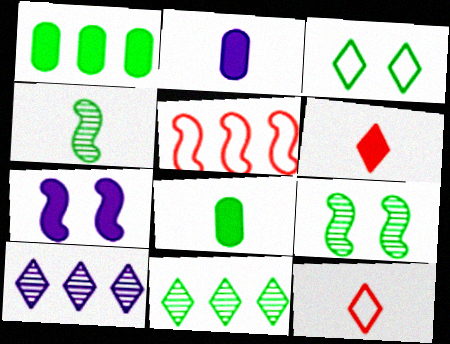[[1, 3, 4], 
[1, 5, 10], 
[1, 6, 7], 
[2, 4, 12], 
[3, 6, 10], 
[4, 5, 7]]